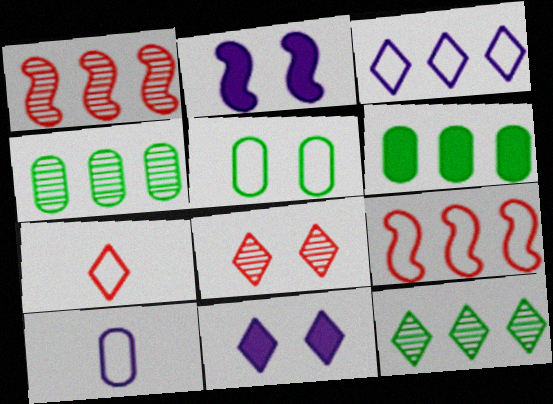[[1, 3, 6], 
[2, 4, 7], 
[2, 5, 8], 
[7, 11, 12]]